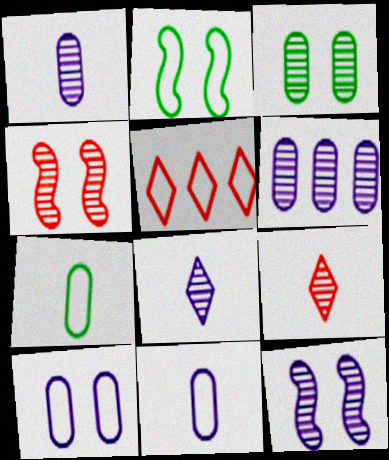[[2, 5, 11], 
[6, 8, 12]]